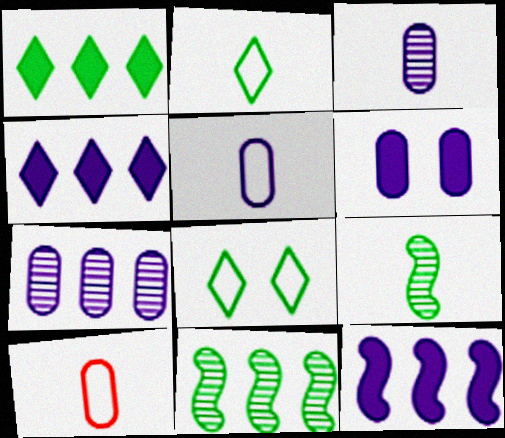[[5, 6, 7]]